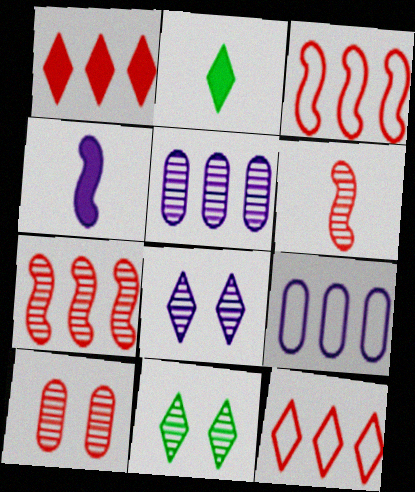[[2, 8, 12], 
[4, 8, 9], 
[5, 6, 11]]